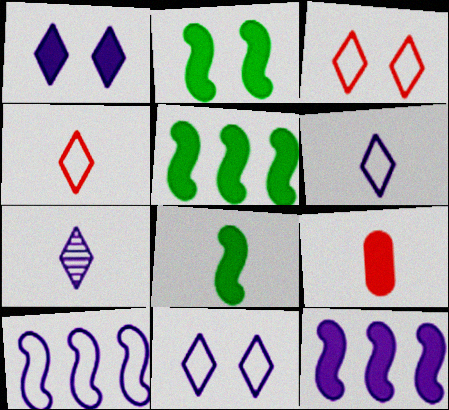[[1, 5, 9], 
[2, 5, 8]]